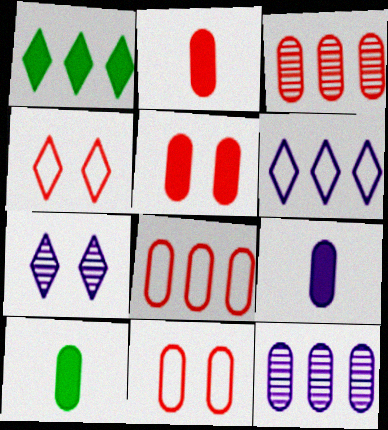[[2, 3, 11], 
[2, 9, 10], 
[10, 11, 12]]